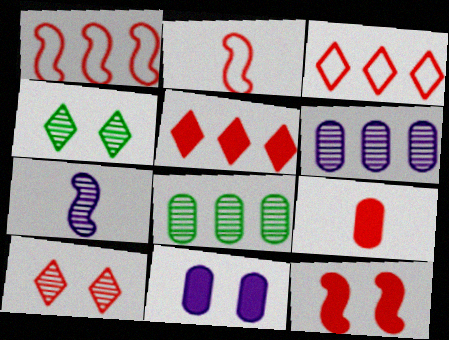[[1, 9, 10], 
[5, 9, 12], 
[7, 8, 10]]